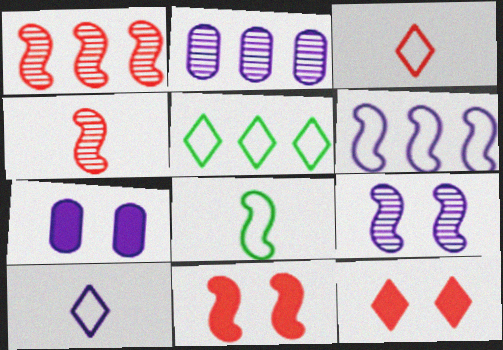[[2, 8, 12], 
[4, 5, 7]]